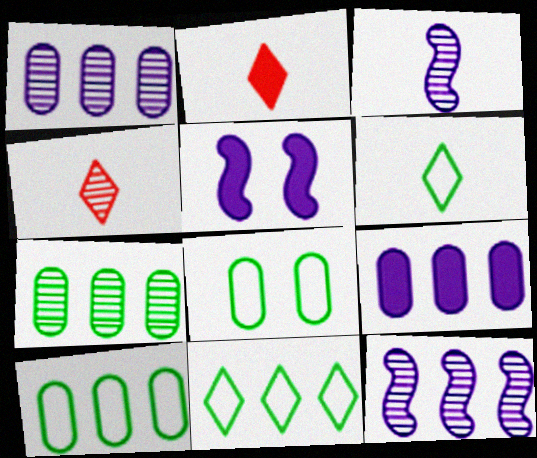[[2, 8, 12], 
[4, 5, 10]]